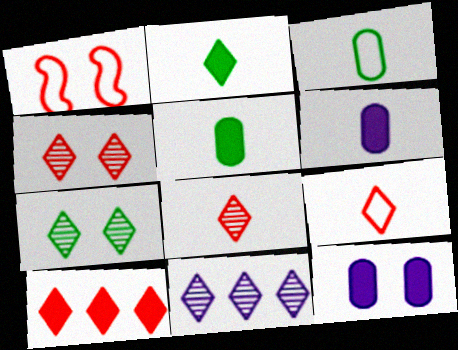[[1, 5, 11], 
[1, 7, 12], 
[4, 9, 10], 
[7, 8, 11]]